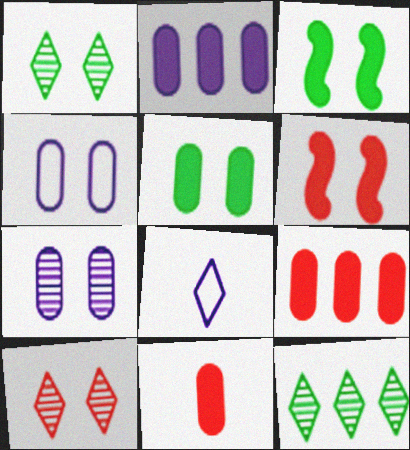[[1, 4, 6], 
[2, 5, 11], 
[3, 4, 10]]